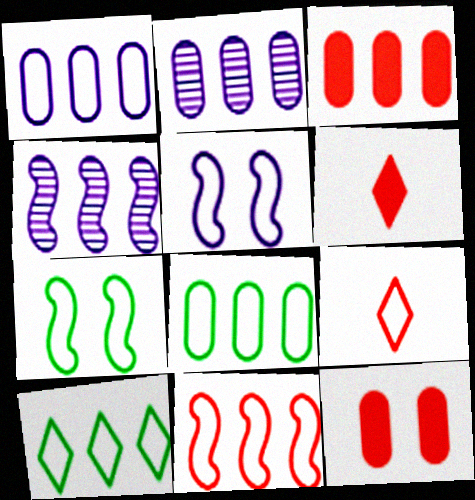[[1, 7, 9], 
[1, 10, 11], 
[2, 3, 8], 
[2, 6, 7], 
[3, 4, 10], 
[5, 8, 9]]